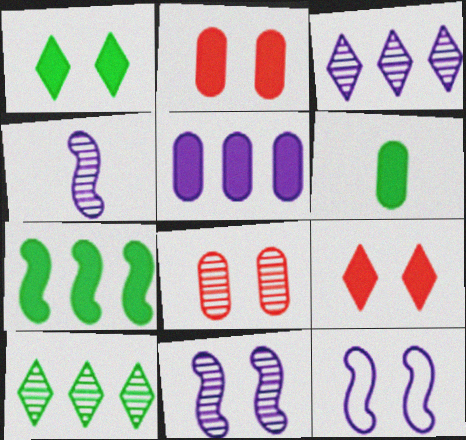[[1, 6, 7], 
[1, 8, 12], 
[2, 5, 6], 
[4, 8, 10]]